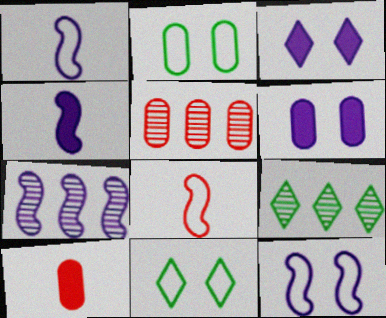[[4, 5, 11], 
[4, 7, 12], 
[5, 7, 9], 
[6, 8, 9], 
[7, 10, 11], 
[9, 10, 12]]